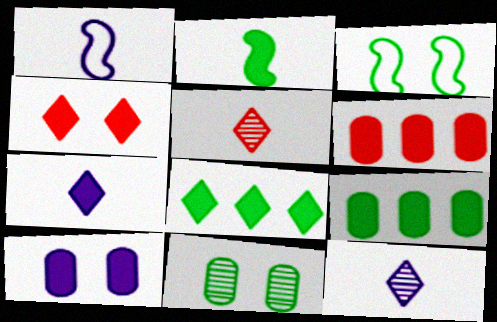[[3, 6, 12], 
[4, 7, 8]]